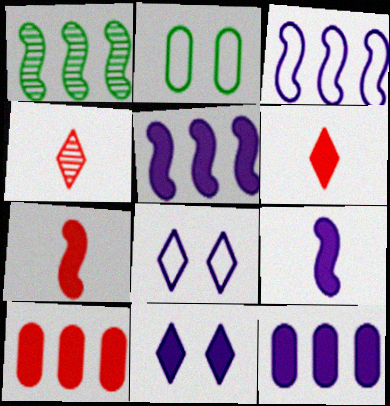[[2, 4, 5], 
[9, 11, 12]]